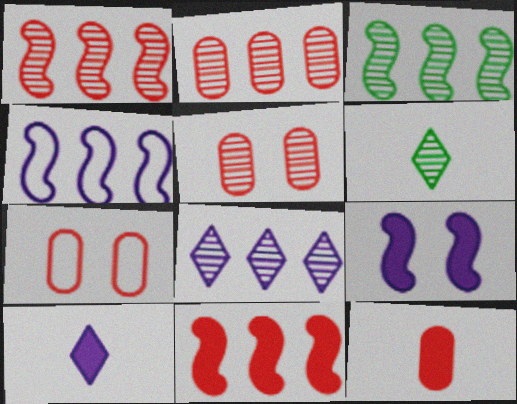[[2, 3, 8], 
[2, 7, 12], 
[3, 4, 11], 
[3, 7, 10]]